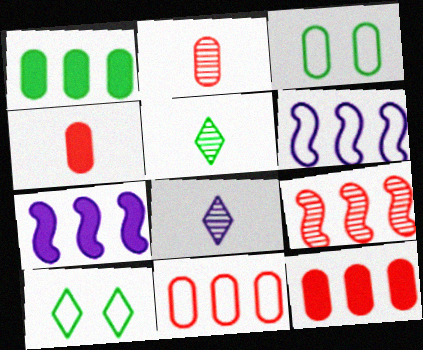[[2, 7, 10]]